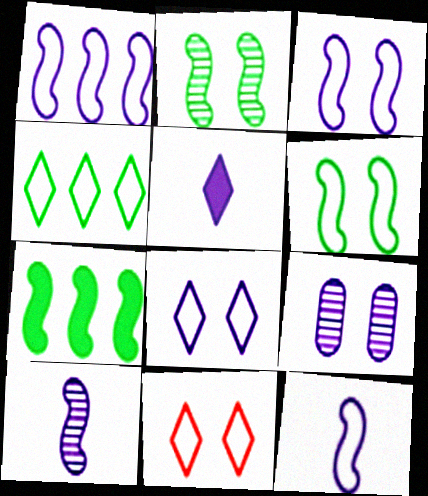[[1, 3, 12], 
[1, 5, 9]]